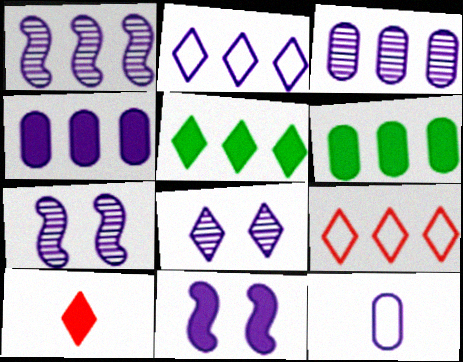[[1, 2, 4], 
[1, 6, 9], 
[6, 10, 11]]